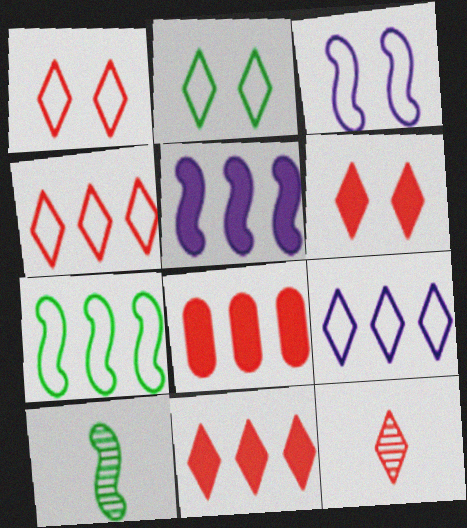[[1, 11, 12], 
[4, 6, 12]]